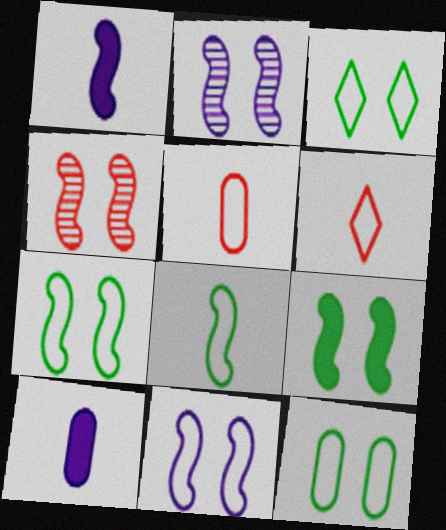[[3, 7, 12], 
[4, 9, 11]]